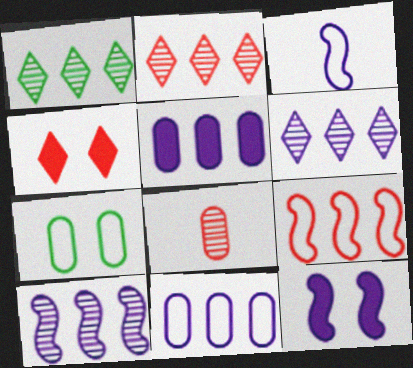[[1, 2, 6], 
[1, 5, 9], 
[3, 10, 12], 
[4, 8, 9], 
[5, 7, 8]]